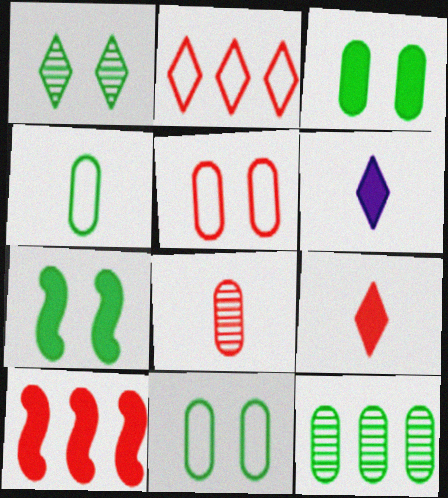[[1, 2, 6], 
[1, 7, 11], 
[3, 4, 12], 
[3, 6, 10]]